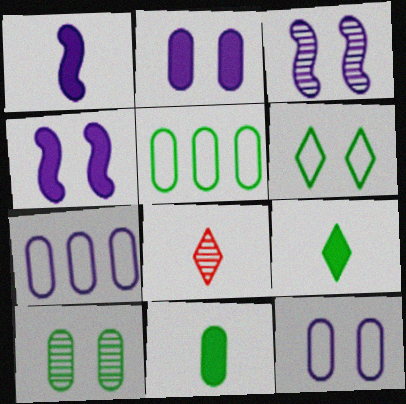[[4, 5, 8], 
[5, 10, 11]]